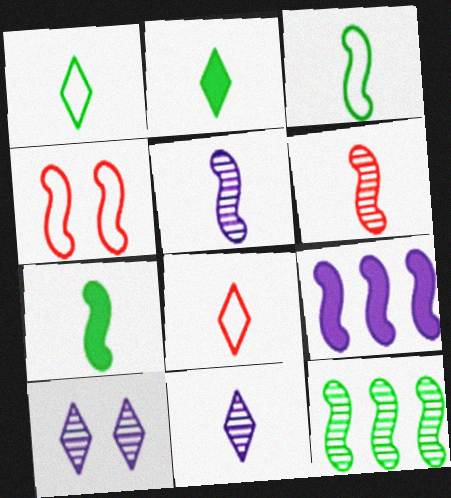[[2, 8, 11]]